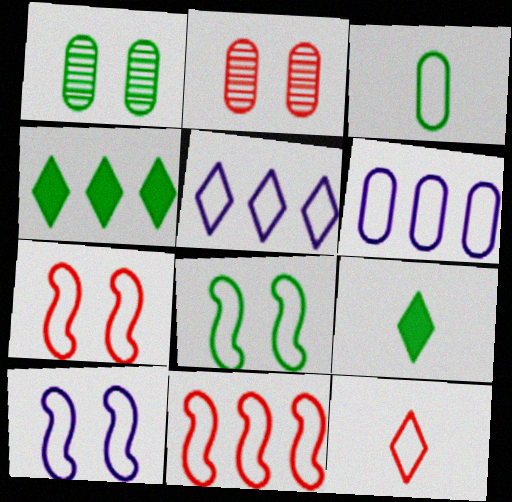[[3, 5, 7], 
[6, 8, 12], 
[7, 8, 10]]